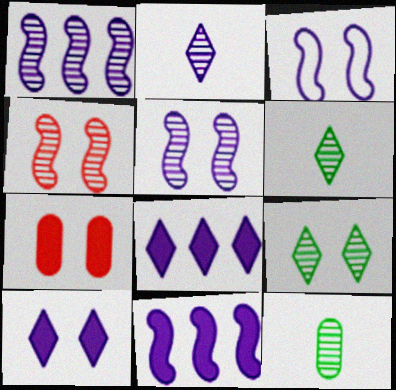[[3, 7, 9]]